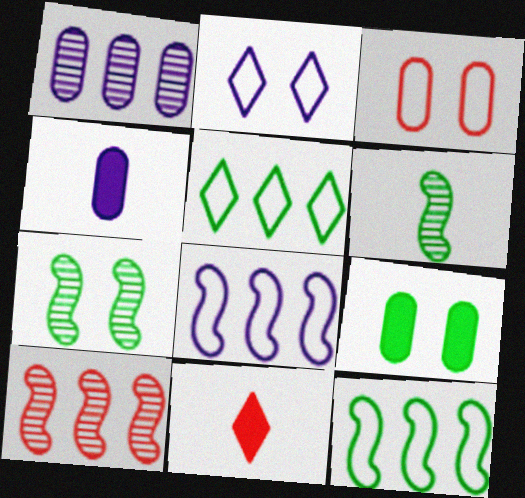[[3, 10, 11], 
[5, 6, 9]]